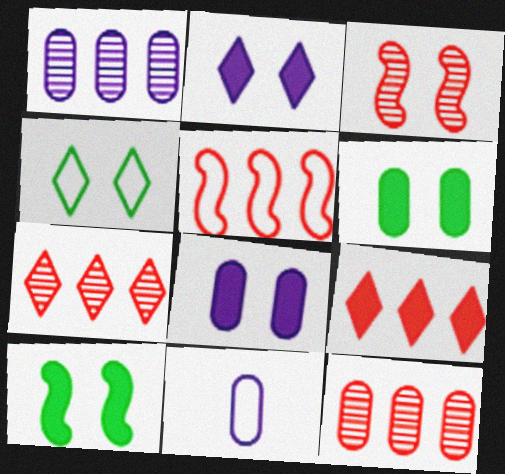[[1, 8, 11], 
[3, 4, 8], 
[4, 5, 11], 
[5, 9, 12], 
[6, 11, 12], 
[7, 10, 11]]